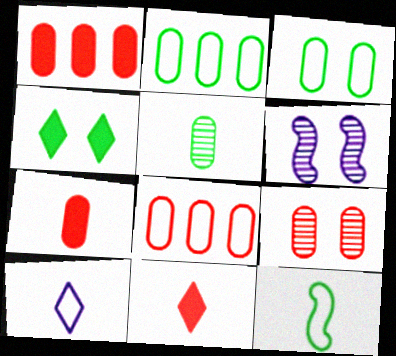[[2, 6, 11], 
[7, 8, 9]]